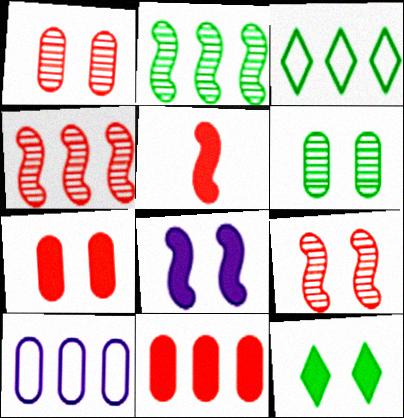[[7, 8, 12]]